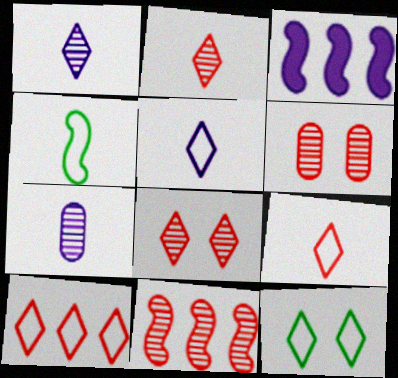[[2, 6, 11], 
[5, 10, 12]]